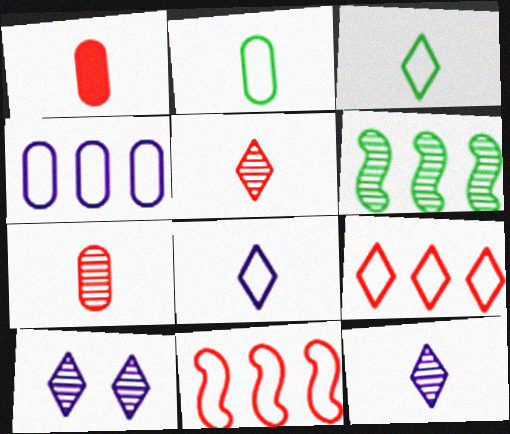[[6, 7, 10]]